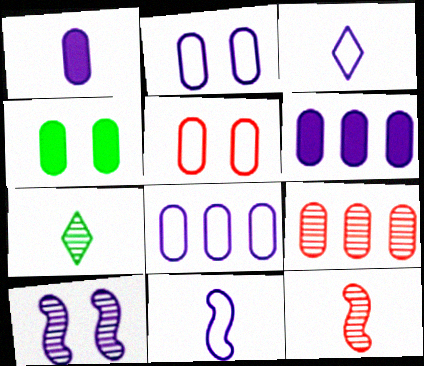[[3, 6, 10], 
[7, 9, 10]]